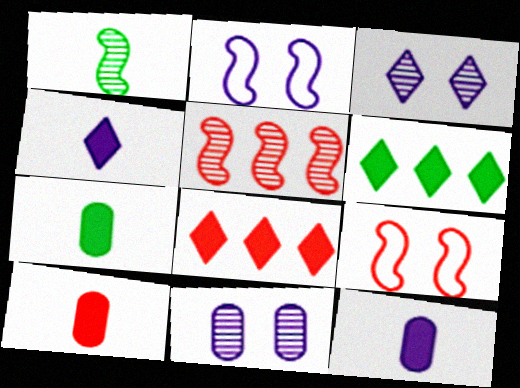[[7, 10, 12]]